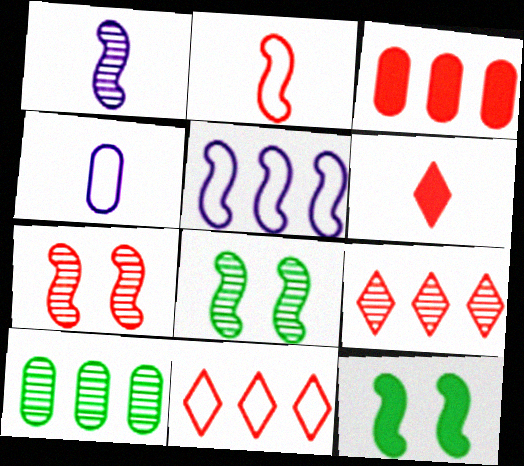[[4, 9, 12]]